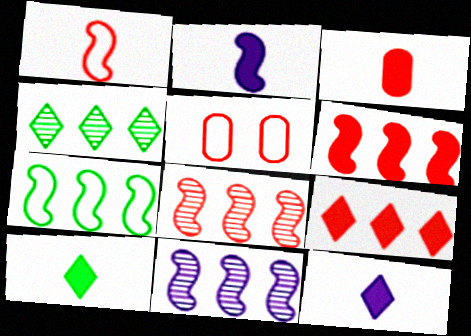[[2, 3, 10], 
[2, 4, 5], 
[5, 10, 11], 
[6, 7, 11]]